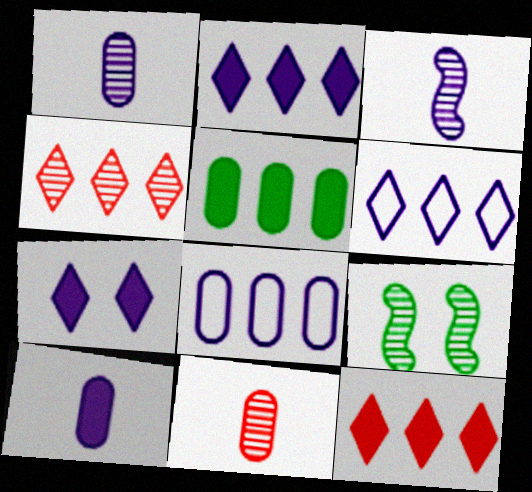[[1, 4, 9], 
[3, 7, 8]]